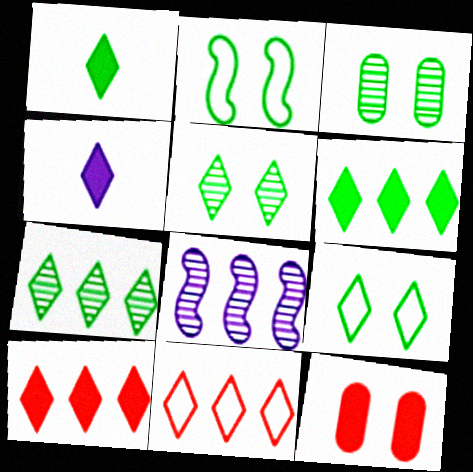[[1, 7, 9], 
[4, 5, 11]]